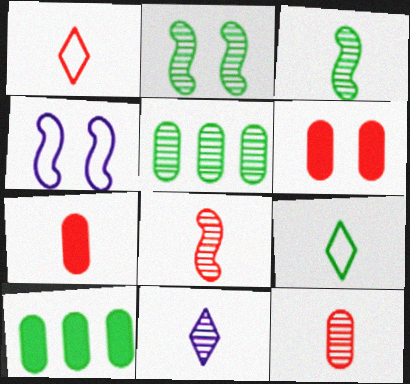[[1, 7, 8], 
[2, 9, 10], 
[3, 11, 12]]